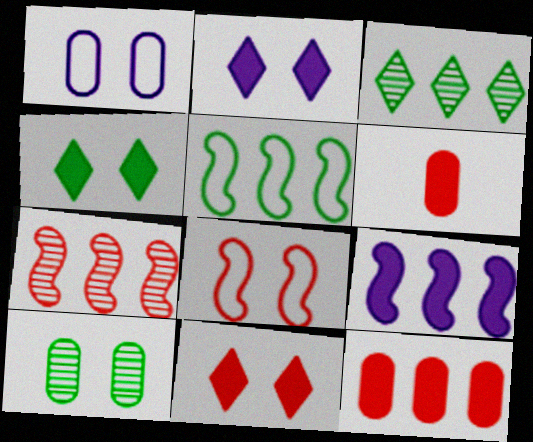[[2, 4, 11], 
[2, 8, 10], 
[4, 6, 9], 
[5, 7, 9]]